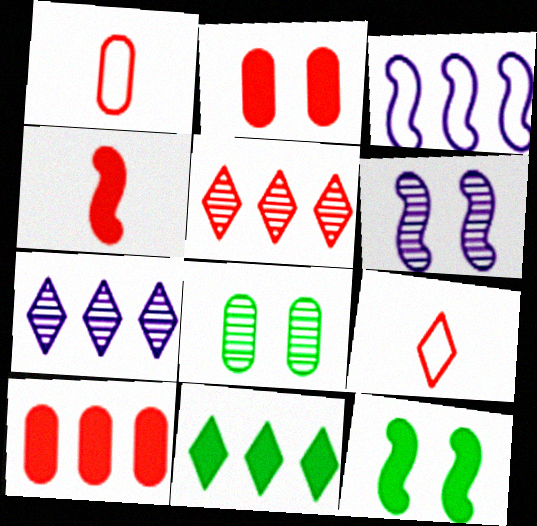[[1, 6, 11], 
[1, 7, 12]]